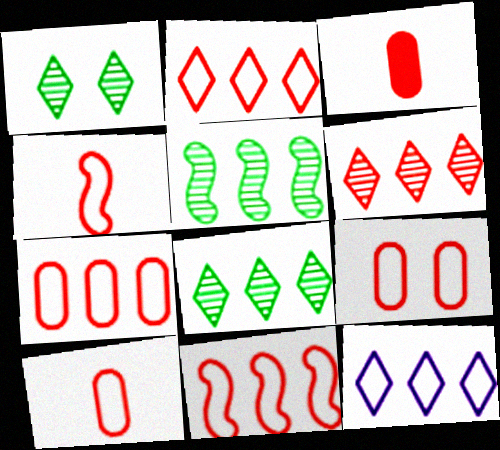[[2, 4, 9], 
[2, 7, 11], 
[7, 9, 10]]